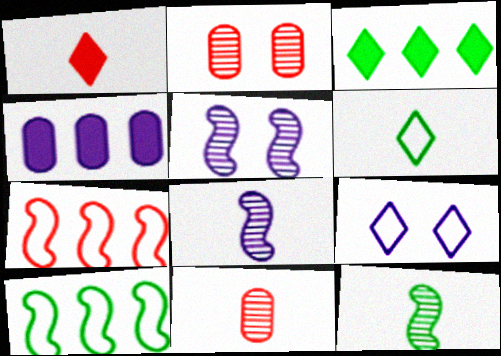[[1, 2, 7], 
[4, 8, 9]]